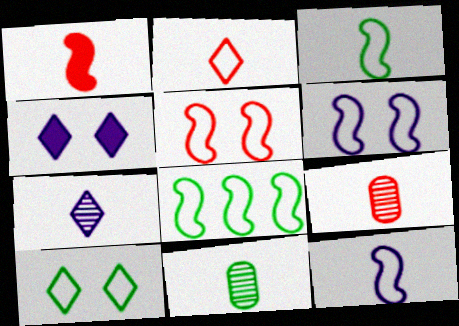[[1, 2, 9], 
[4, 8, 9], 
[5, 8, 12]]